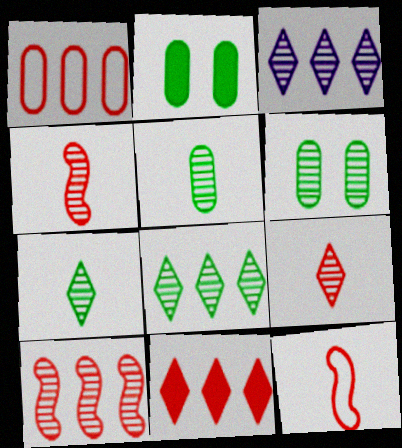[[1, 10, 11], 
[2, 3, 12], 
[3, 4, 6]]